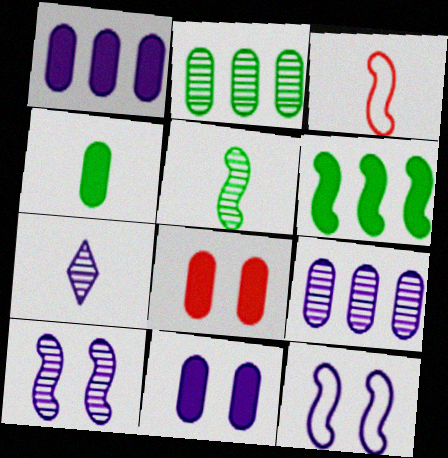[[1, 4, 8], 
[1, 7, 12], 
[3, 4, 7], 
[3, 6, 10], 
[7, 9, 10]]